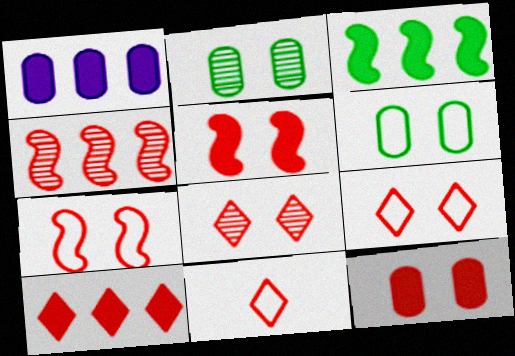[[1, 3, 10], 
[4, 11, 12], 
[7, 8, 12], 
[8, 10, 11]]